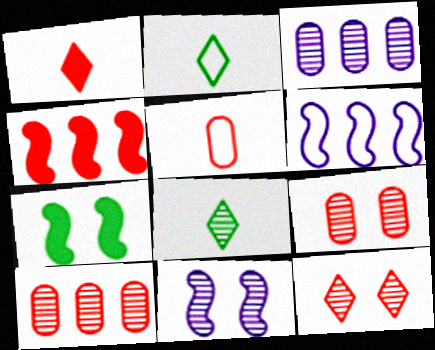[[4, 5, 12], 
[8, 10, 11]]